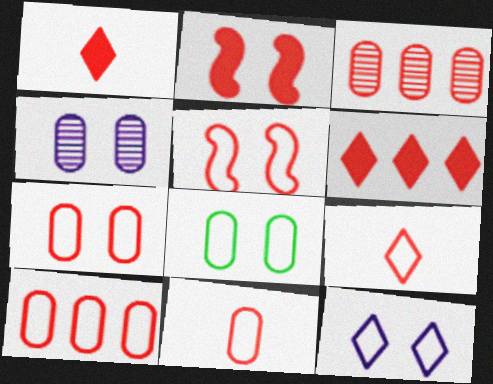[[1, 3, 5], 
[2, 3, 9], 
[5, 8, 12], 
[5, 9, 10], 
[7, 10, 11]]